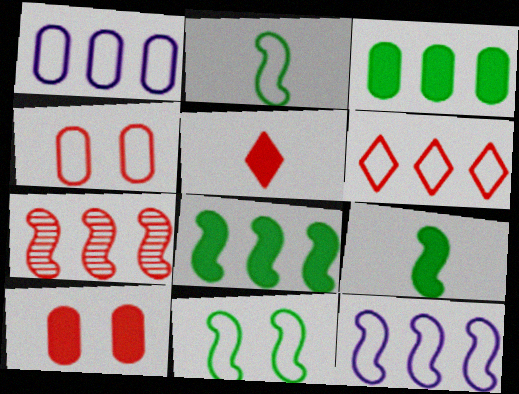[[4, 5, 7], 
[7, 8, 12]]